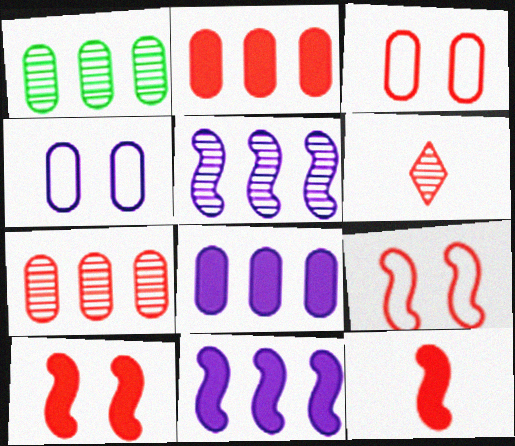[[2, 6, 9]]